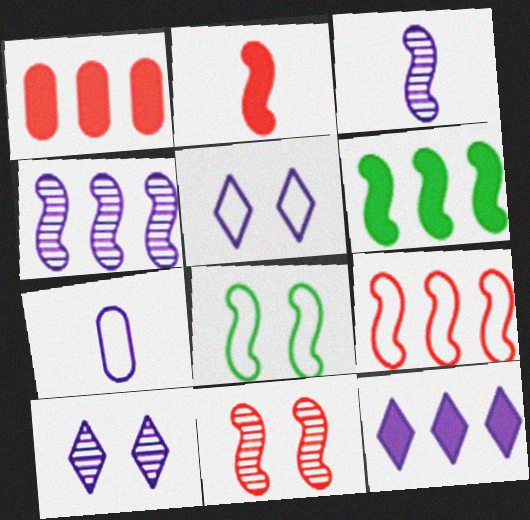[[1, 6, 12], 
[2, 4, 8], 
[2, 9, 11], 
[4, 6, 9]]